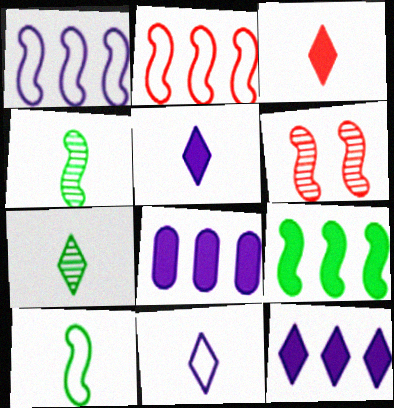[[3, 7, 11]]